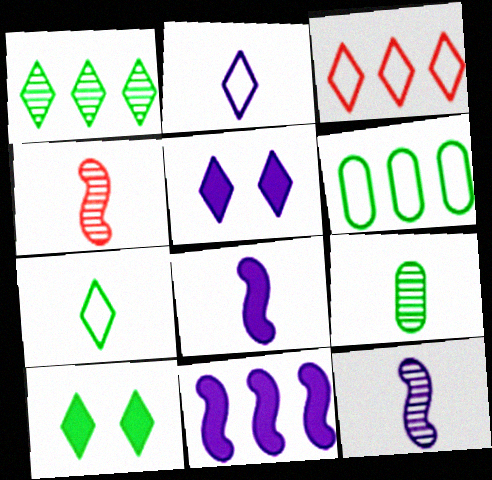[[1, 7, 10], 
[4, 5, 6]]